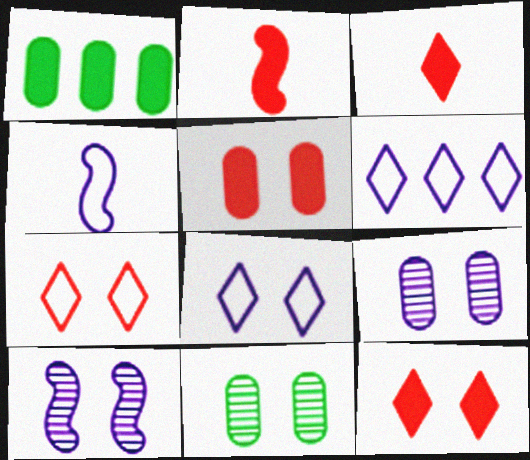[[2, 6, 11]]